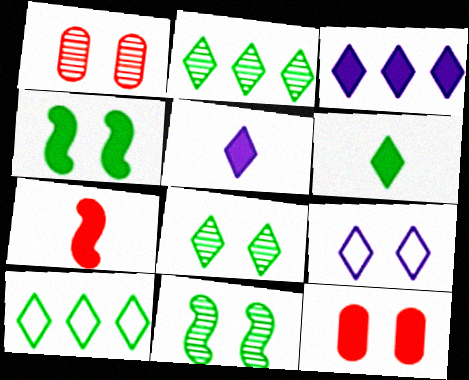[[1, 4, 9], 
[6, 8, 10], 
[9, 11, 12]]